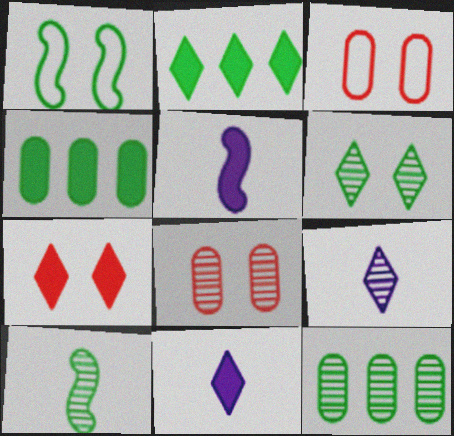[[2, 7, 11], 
[4, 5, 7], 
[6, 10, 12]]